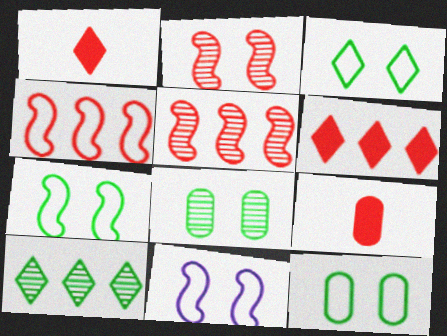[[3, 7, 12], 
[9, 10, 11]]